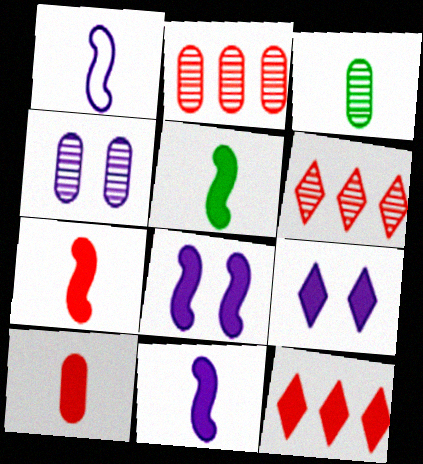[[2, 3, 4], 
[5, 7, 11]]